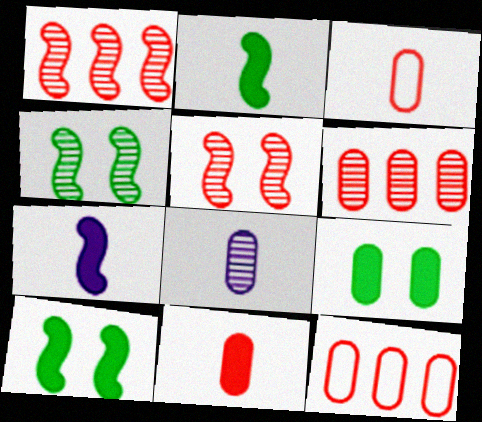[[8, 9, 12]]